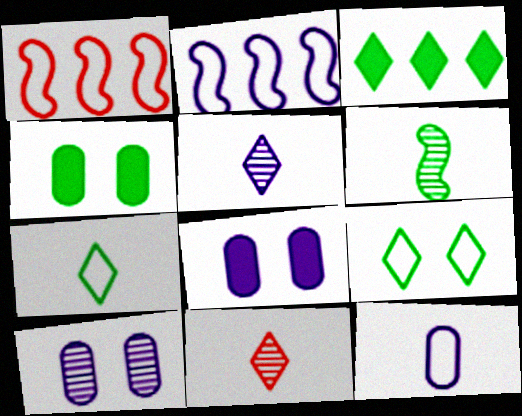[[1, 4, 5], 
[1, 9, 12], 
[2, 4, 11], 
[2, 5, 8]]